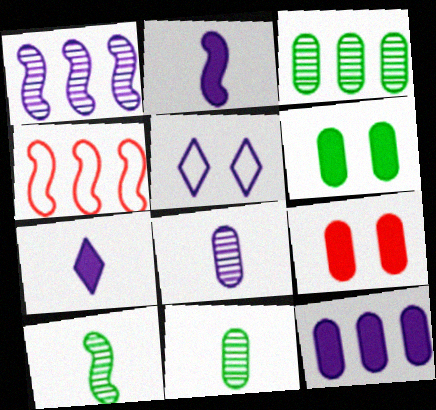[]